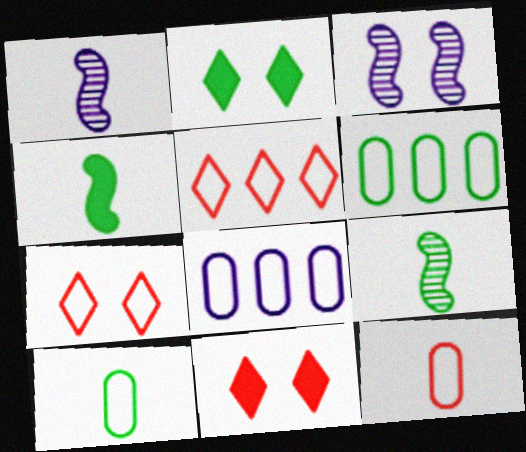[[1, 6, 11], 
[2, 6, 9], 
[8, 9, 11]]